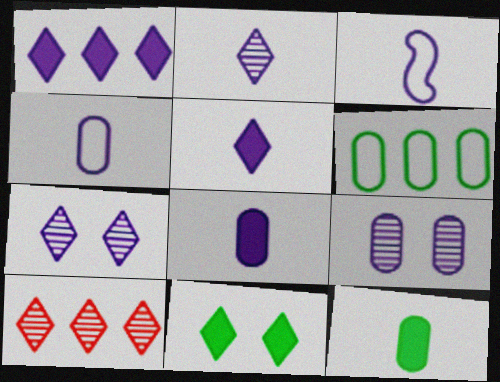[[1, 3, 9], 
[2, 3, 8]]